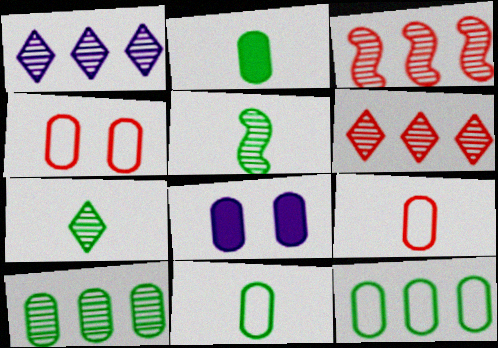[[1, 3, 10], 
[8, 9, 10]]